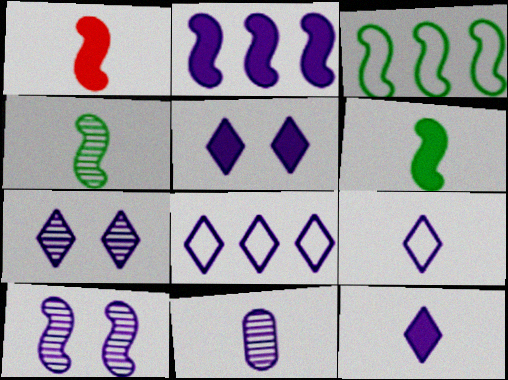[[1, 3, 10], 
[7, 8, 12]]